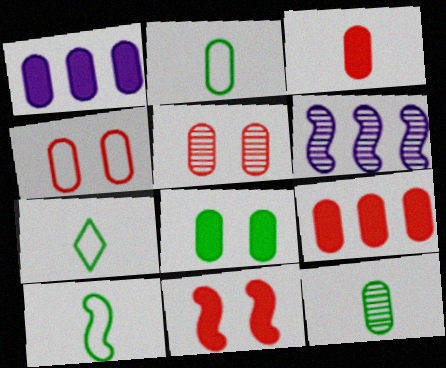[[1, 2, 5], 
[1, 3, 8], 
[1, 4, 12], 
[2, 7, 10], 
[6, 10, 11]]